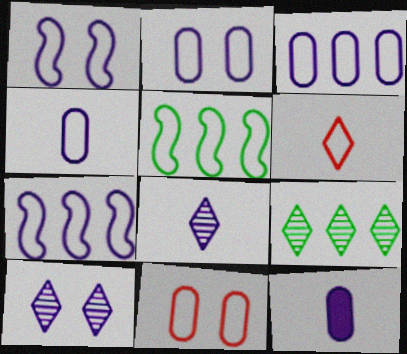[[2, 3, 4], 
[2, 5, 6], 
[7, 10, 12]]